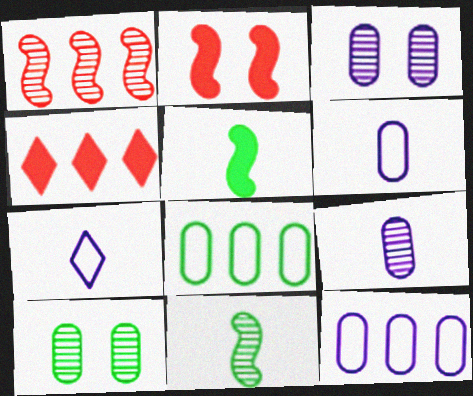[]